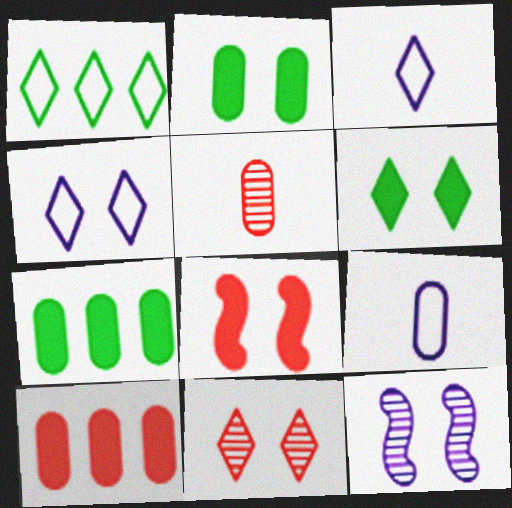[[4, 6, 11]]